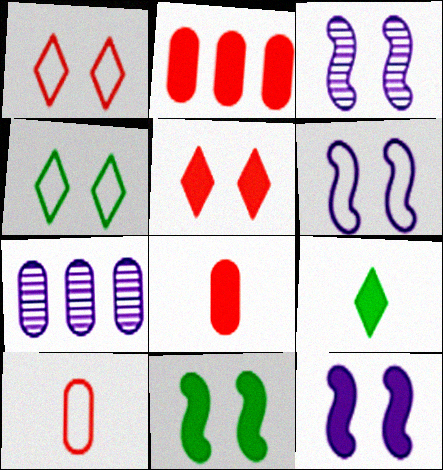[[2, 9, 12], 
[3, 6, 12]]